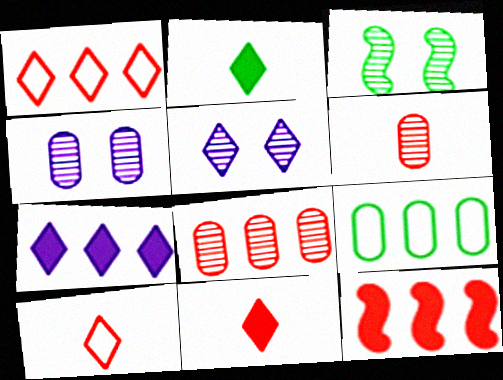[[1, 2, 5], 
[1, 8, 12], 
[2, 3, 9]]